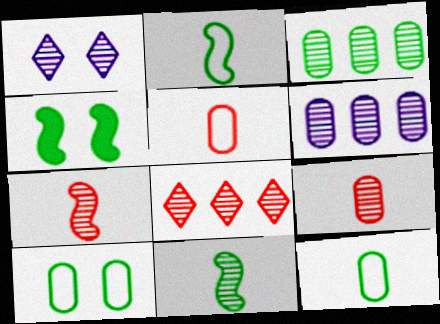[[1, 3, 7]]